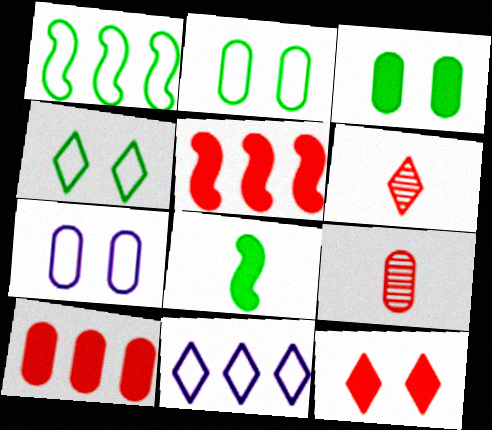[]